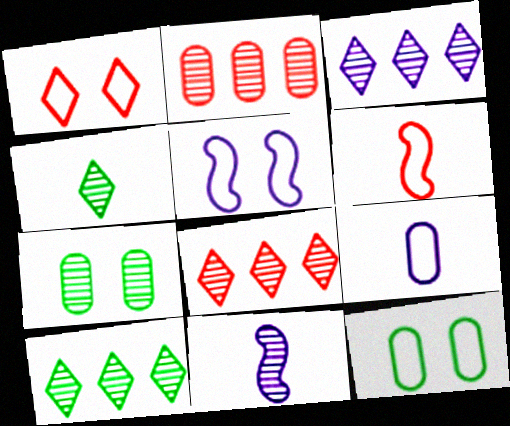[[1, 5, 12], 
[3, 8, 10], 
[7, 8, 11]]